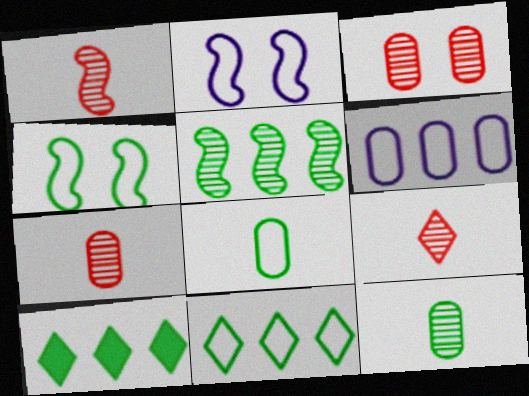[[1, 7, 9], 
[2, 7, 10], 
[4, 8, 11], 
[4, 10, 12]]